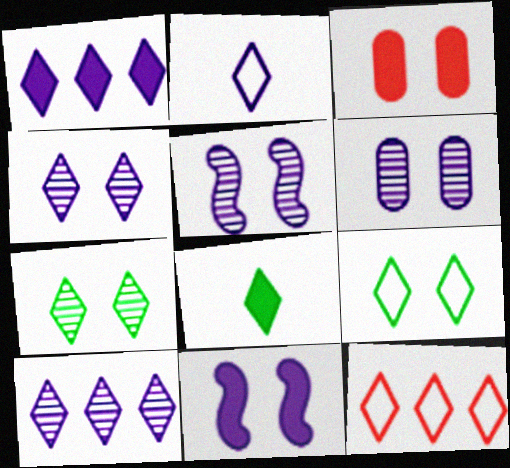[[1, 2, 4], 
[2, 9, 12], 
[3, 5, 9], 
[4, 5, 6], 
[4, 8, 12]]